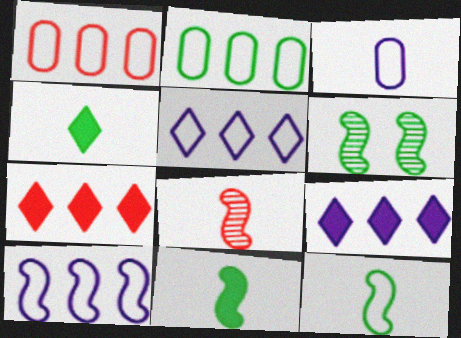[[2, 4, 6], 
[3, 4, 8], 
[3, 6, 7]]